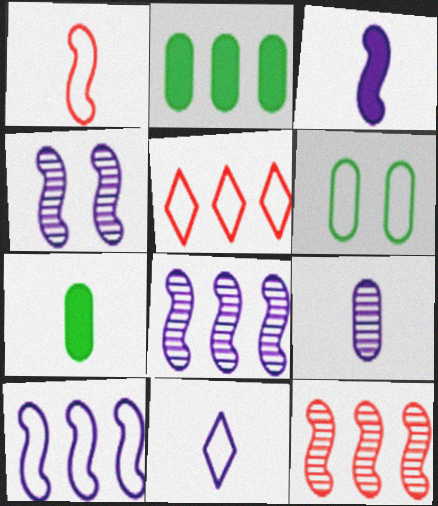[[2, 5, 8], 
[3, 4, 10], 
[3, 9, 11], 
[4, 5, 7]]